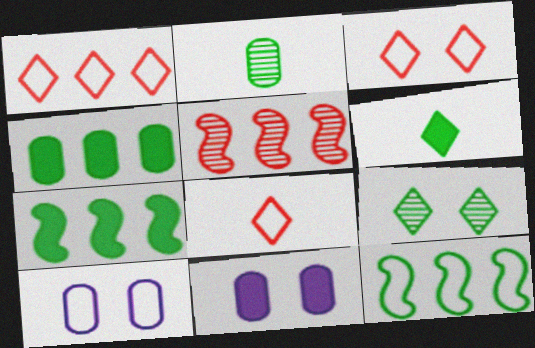[[1, 3, 8], 
[5, 6, 10], 
[8, 10, 12]]